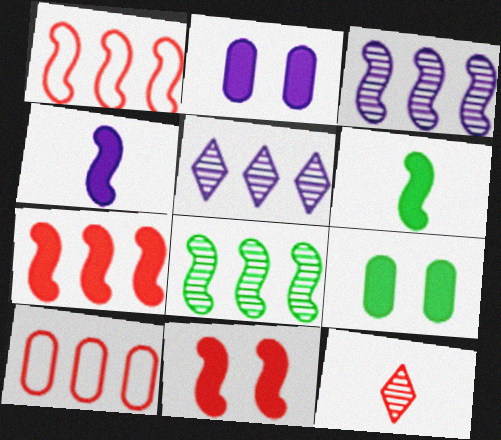[[10, 11, 12]]